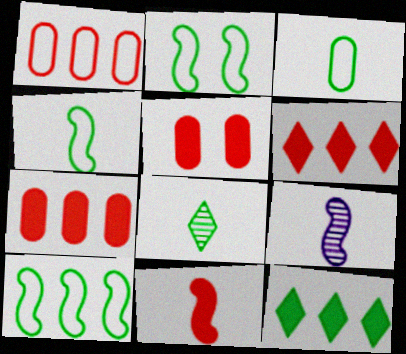[[2, 4, 10], 
[4, 9, 11], 
[5, 6, 11]]